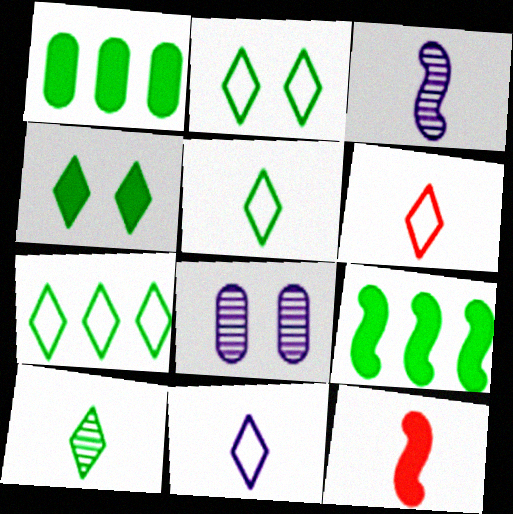[[2, 5, 7], 
[4, 7, 10], 
[5, 6, 11], 
[6, 8, 9], 
[7, 8, 12]]